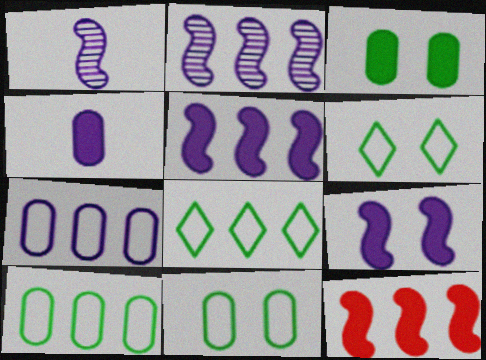[]